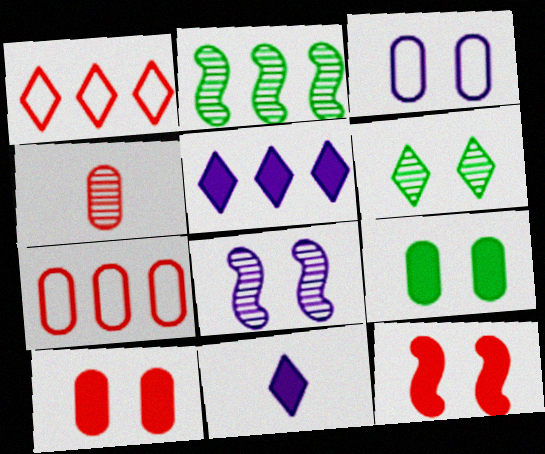[[1, 4, 12], 
[1, 6, 11], 
[2, 5, 7], 
[3, 6, 12], 
[4, 7, 10]]